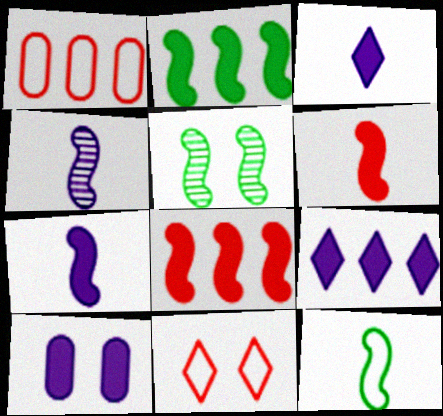[[1, 3, 5], 
[2, 5, 12], 
[4, 6, 12], 
[5, 10, 11], 
[7, 9, 10]]